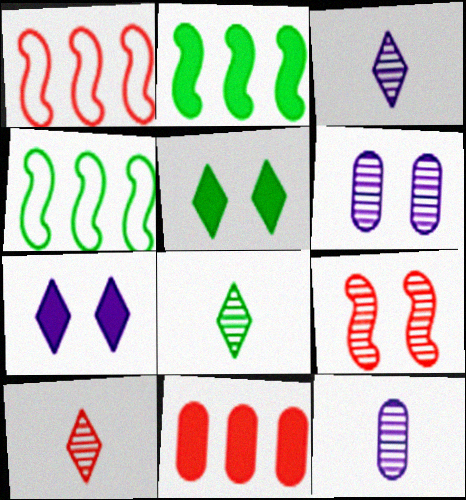[[1, 5, 12], 
[3, 8, 10]]